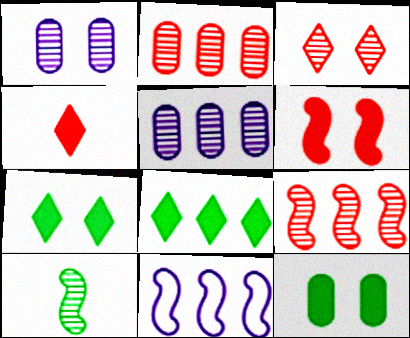[[2, 8, 11], 
[3, 5, 10], 
[6, 10, 11]]